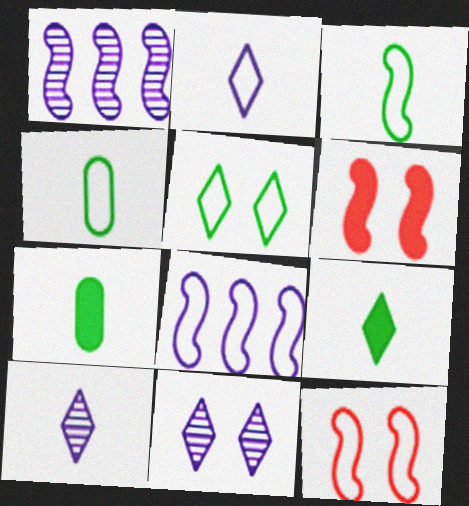[[1, 3, 6], 
[3, 8, 12]]